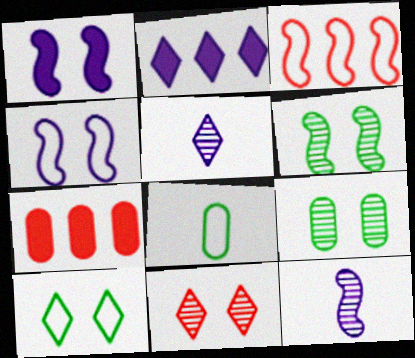[[7, 10, 12]]